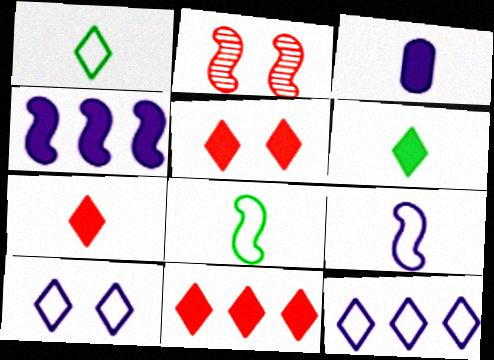[[2, 4, 8], 
[5, 7, 11]]